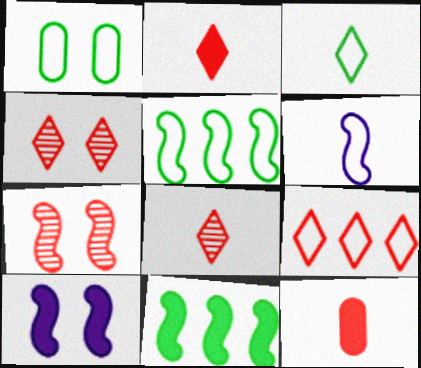[[1, 3, 5], 
[1, 4, 10], 
[1, 6, 9], 
[2, 4, 9], 
[6, 7, 11], 
[7, 9, 12]]